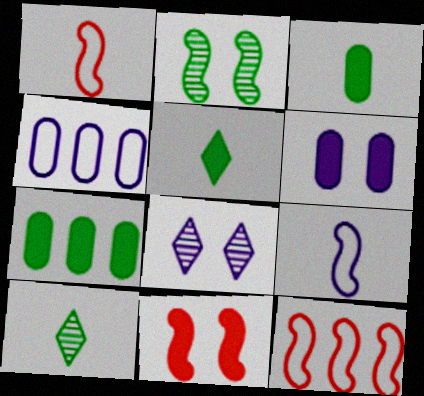[[1, 7, 8], 
[3, 8, 12], 
[4, 10, 11], 
[6, 10, 12]]